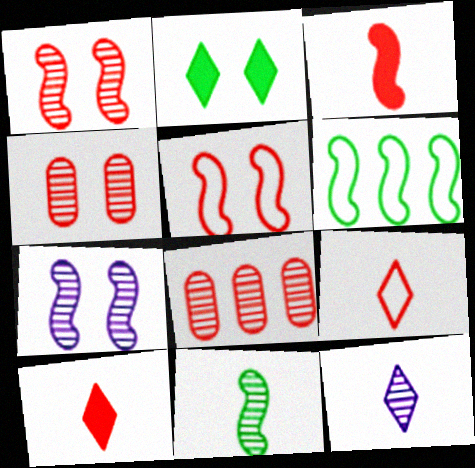[[3, 6, 7], 
[5, 8, 10]]